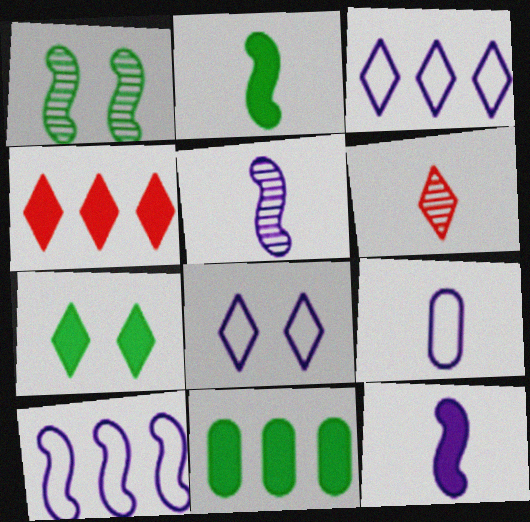[[1, 4, 9], 
[2, 6, 9], 
[2, 7, 11], 
[3, 6, 7], 
[8, 9, 10]]